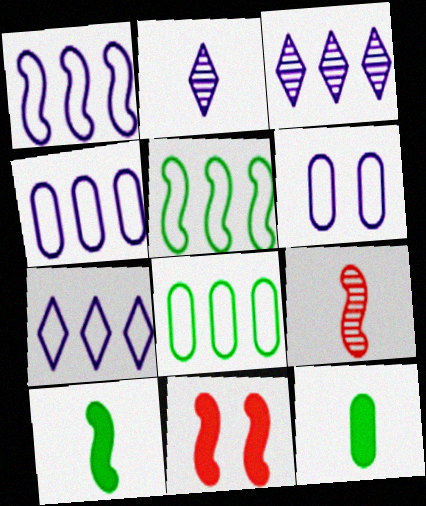[[1, 4, 7], 
[2, 8, 11]]